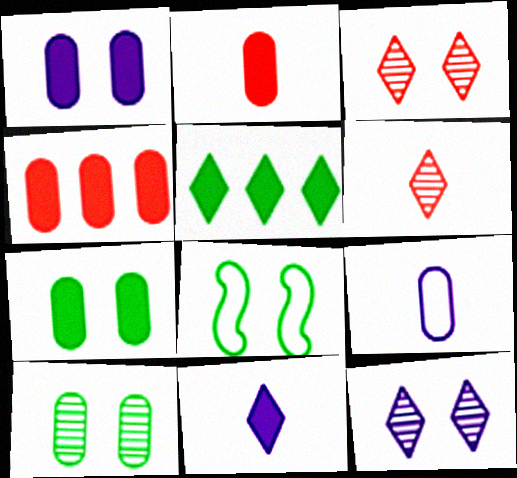[[1, 3, 8], 
[4, 9, 10]]